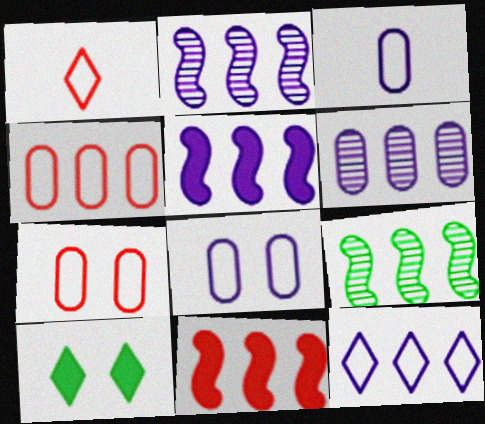[[5, 6, 12]]